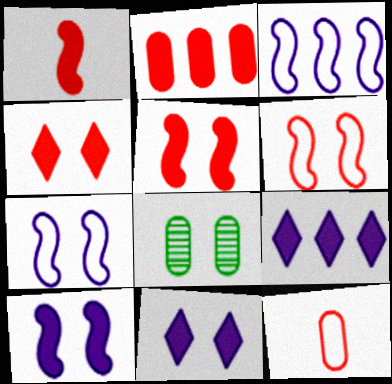[[1, 2, 4], 
[4, 7, 8], 
[6, 8, 11]]